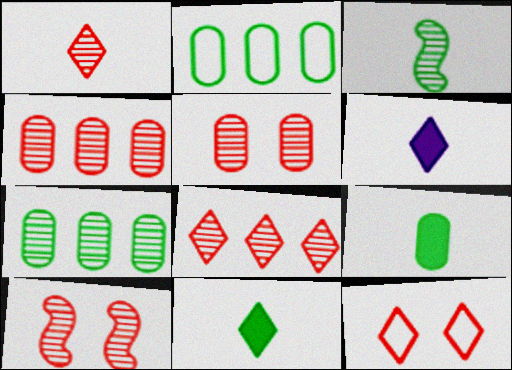[[1, 4, 10], 
[2, 6, 10]]